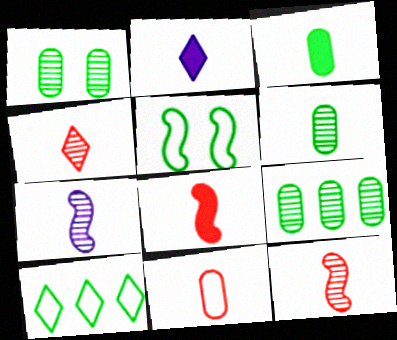[[1, 6, 9], 
[2, 3, 8], 
[4, 6, 7], 
[4, 8, 11]]